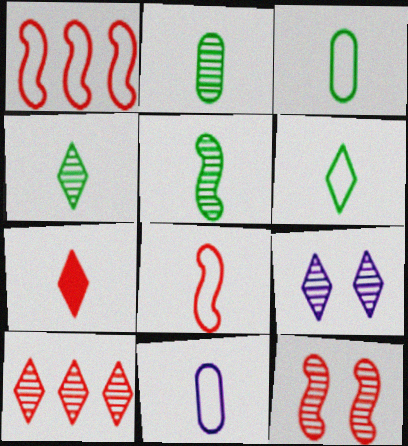[[2, 4, 5], 
[4, 9, 10], 
[5, 7, 11], 
[6, 8, 11]]